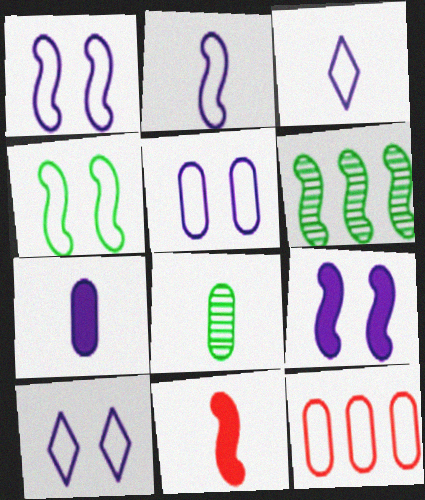[[1, 5, 10], 
[1, 6, 11], 
[3, 4, 12], 
[3, 8, 11]]